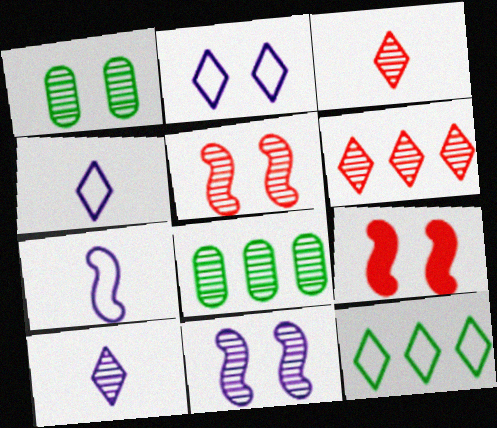[[1, 2, 9], 
[3, 8, 11], 
[4, 8, 9], 
[5, 8, 10]]